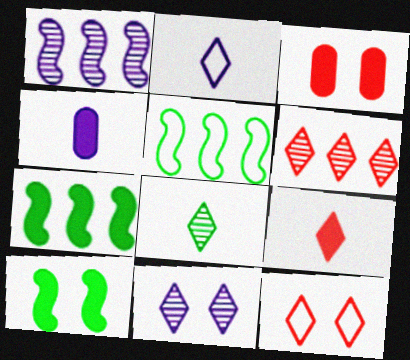[[2, 8, 9], 
[6, 8, 11], 
[6, 9, 12]]